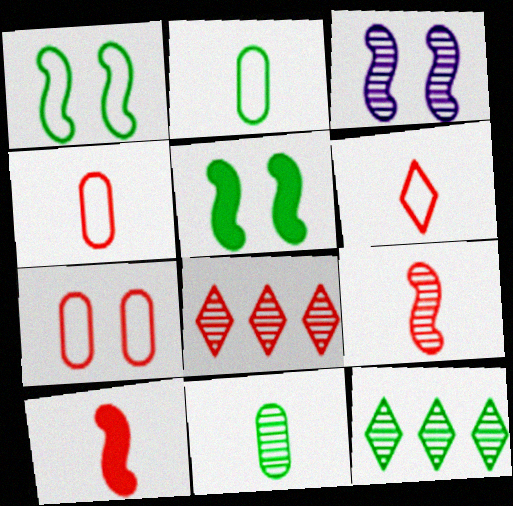[[2, 5, 12], 
[3, 8, 11], 
[7, 8, 10]]